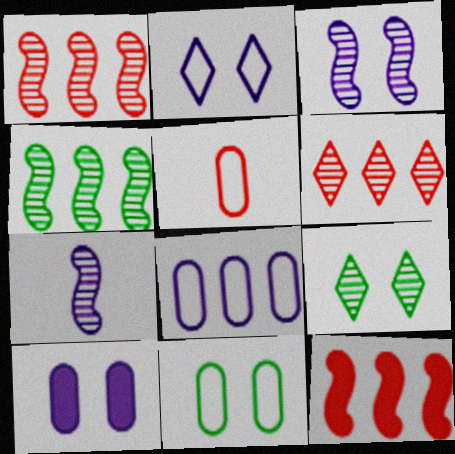[[2, 3, 10], 
[5, 8, 11]]